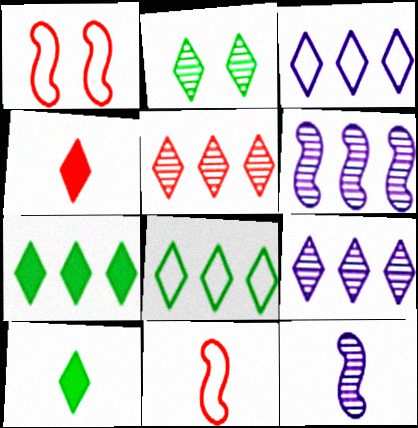[[2, 3, 4], 
[2, 8, 10], 
[3, 5, 7]]